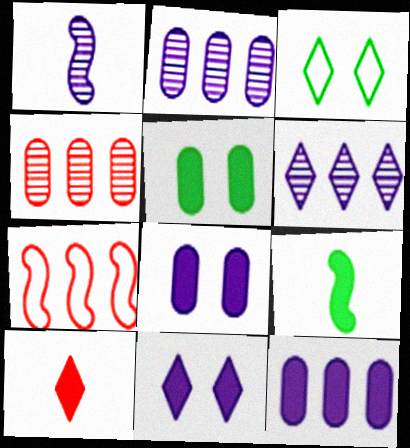[[3, 6, 10]]